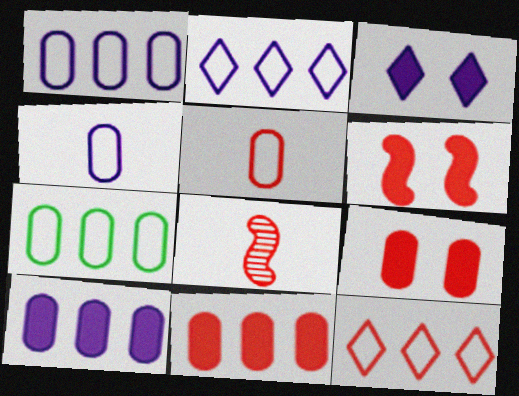[[3, 7, 8], 
[8, 9, 12]]